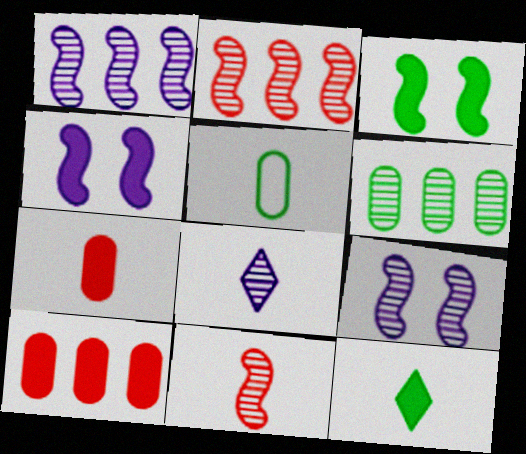[[4, 10, 12]]